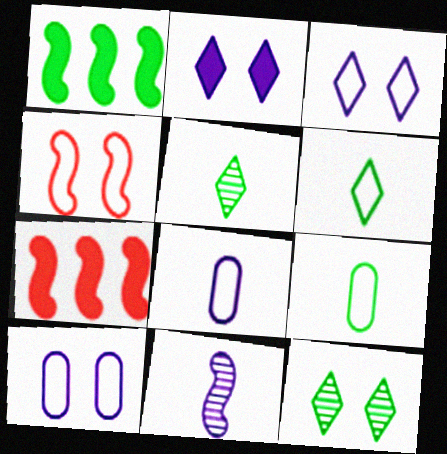[[1, 4, 11], 
[1, 9, 12], 
[5, 7, 10], 
[7, 8, 12]]